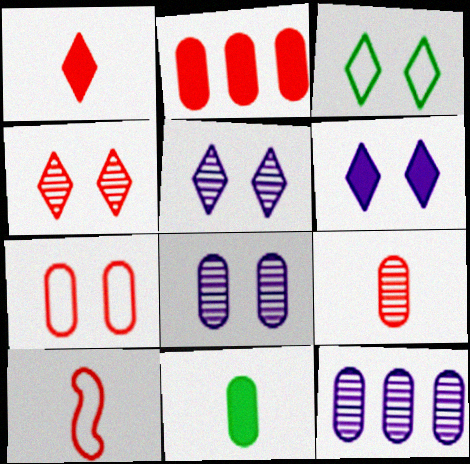[[1, 9, 10], 
[2, 4, 10], 
[2, 7, 9], 
[3, 4, 6], 
[7, 11, 12]]